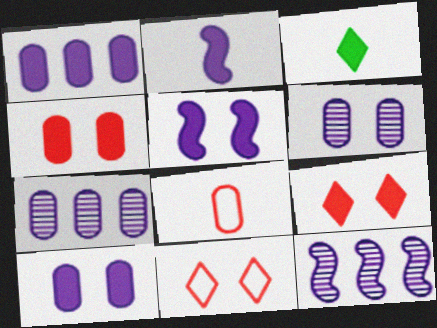[]